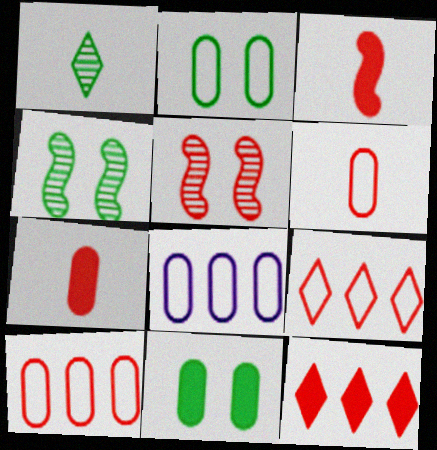[[2, 6, 8], 
[5, 6, 12], 
[5, 7, 9]]